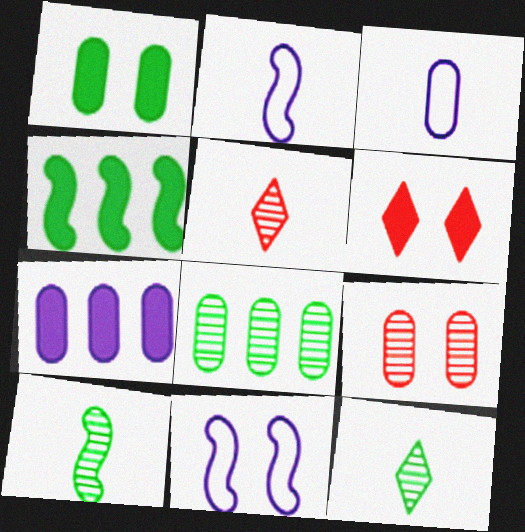[[2, 6, 8]]